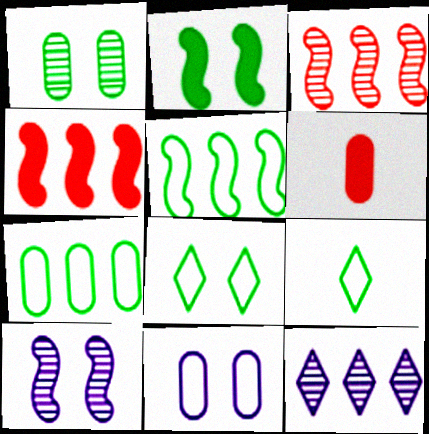[[1, 2, 8], 
[4, 7, 12]]